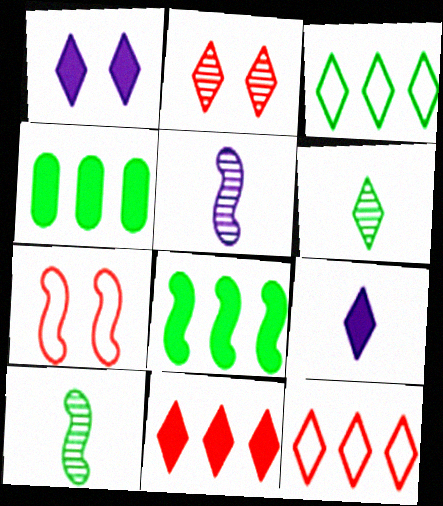[[1, 6, 12], 
[2, 3, 9], 
[5, 7, 8]]